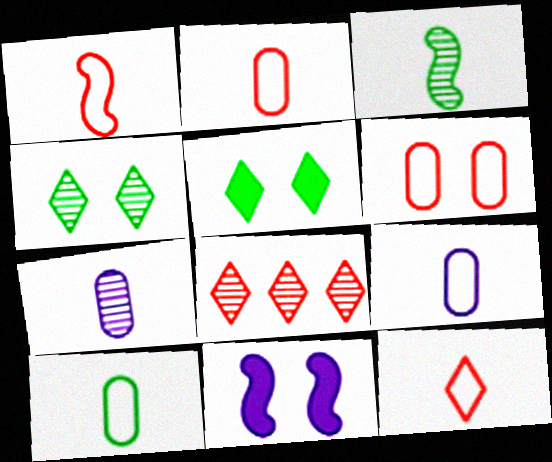[[1, 2, 12], 
[2, 9, 10], 
[4, 6, 11], 
[8, 10, 11]]